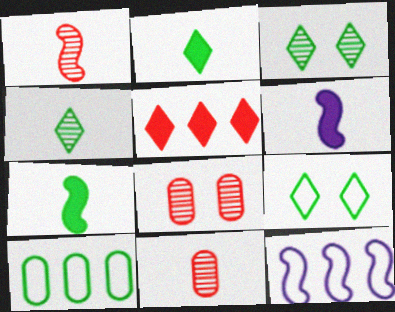[[2, 8, 12], 
[3, 7, 10]]